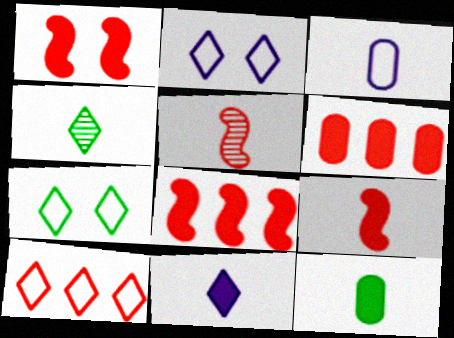[[1, 8, 9], 
[3, 4, 9], 
[9, 11, 12]]